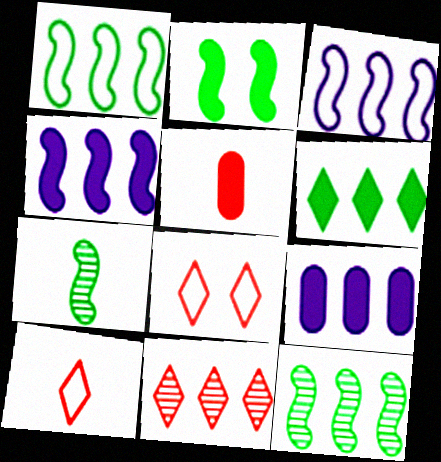[[1, 2, 7], 
[1, 9, 11], 
[7, 8, 9]]